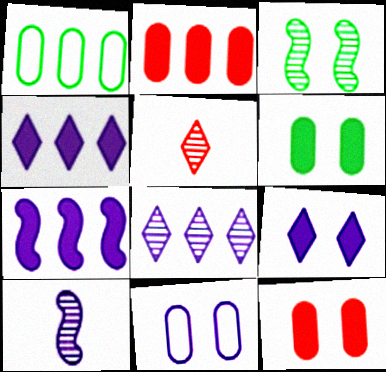[[4, 10, 11]]